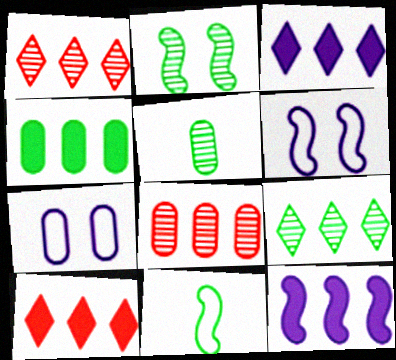[[2, 5, 9], 
[4, 10, 12], 
[5, 6, 10]]